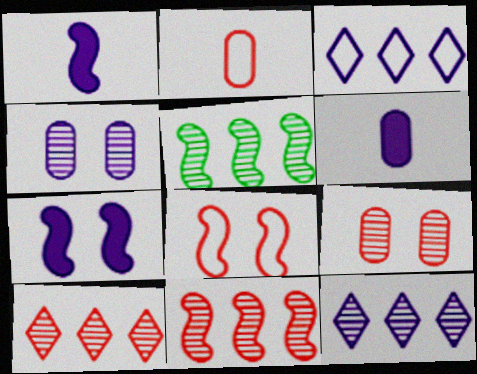[[1, 3, 4], 
[1, 5, 8]]